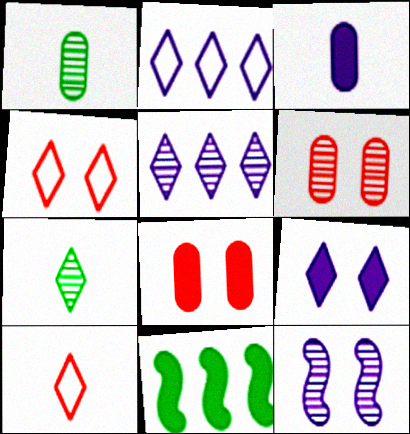[[2, 3, 12]]